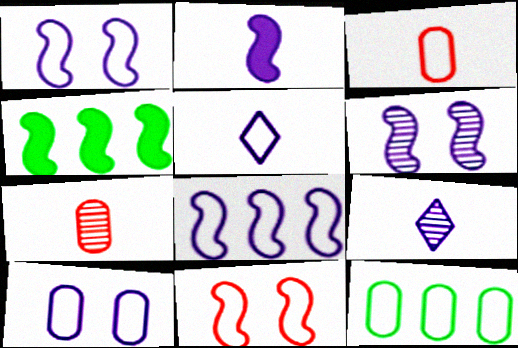[[2, 6, 8], 
[3, 10, 12], 
[5, 8, 10], 
[5, 11, 12]]